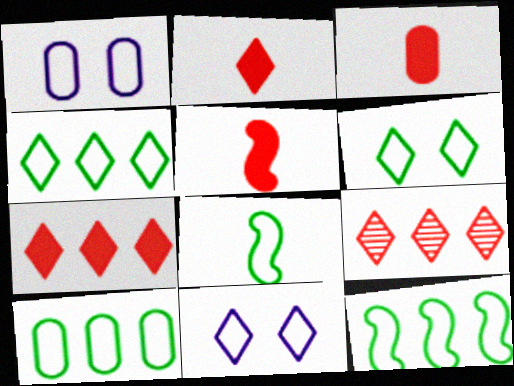[[2, 3, 5], 
[4, 10, 12], 
[6, 8, 10]]